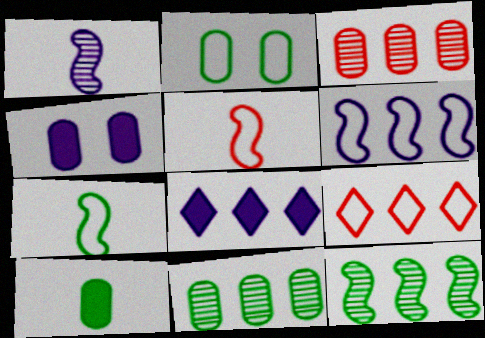[[2, 10, 11]]